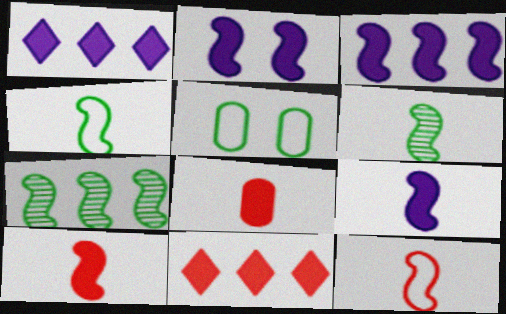[[2, 3, 9], 
[2, 7, 12], 
[6, 9, 12]]